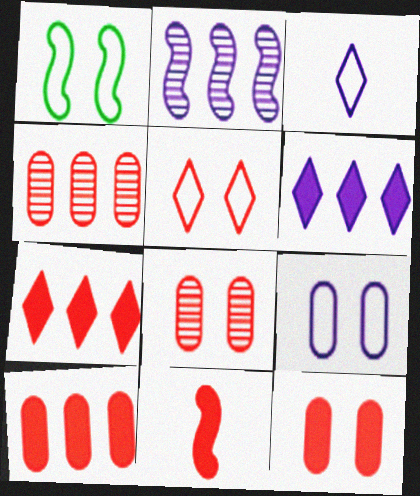[[1, 2, 11], 
[1, 5, 9], 
[4, 5, 11], 
[7, 11, 12]]